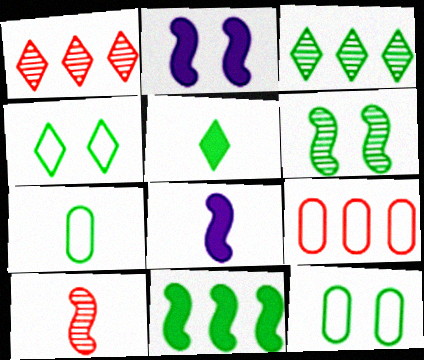[[1, 2, 7], 
[1, 8, 12], 
[3, 4, 5]]